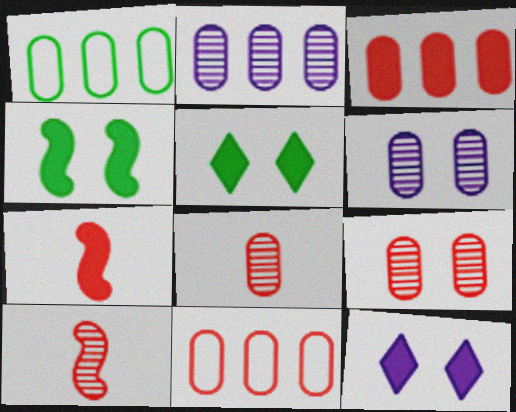[[1, 2, 3], 
[1, 10, 12]]